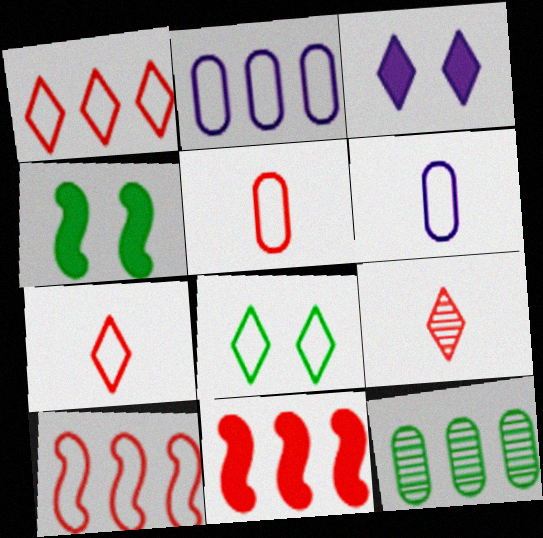[[2, 4, 9], 
[6, 8, 10]]